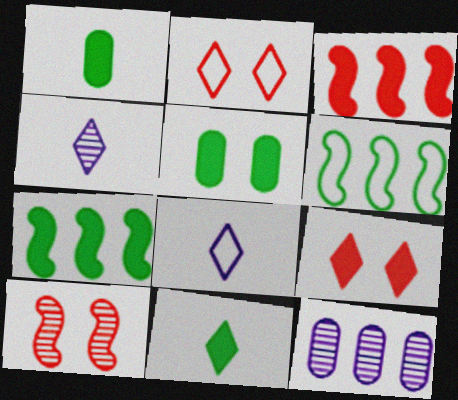[[5, 7, 11]]